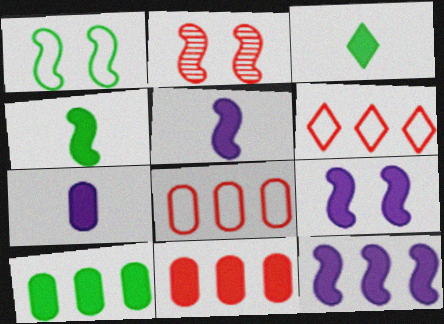[[1, 2, 9], 
[3, 9, 11], 
[5, 9, 12]]